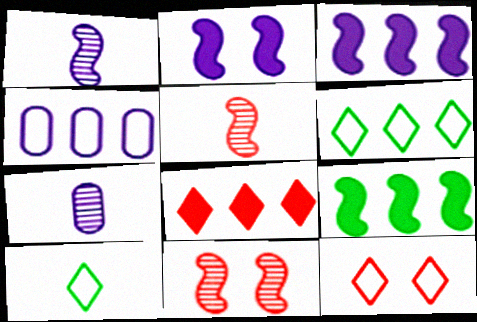[[7, 9, 12]]